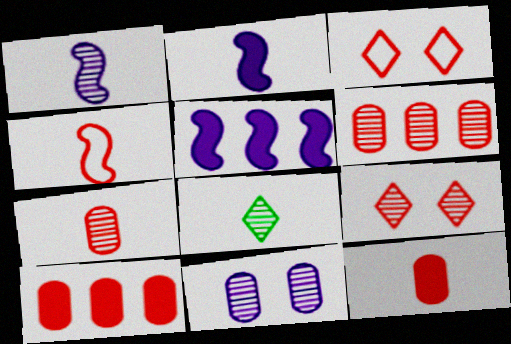[[1, 7, 8], 
[4, 9, 10]]